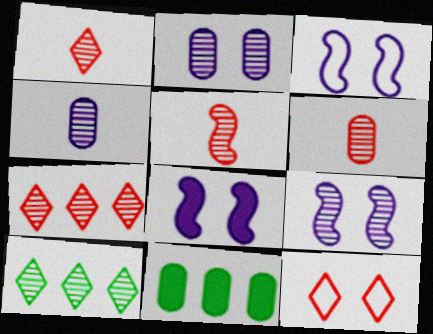[[1, 3, 11], 
[1, 5, 6], 
[2, 5, 10], 
[3, 8, 9], 
[6, 9, 10]]